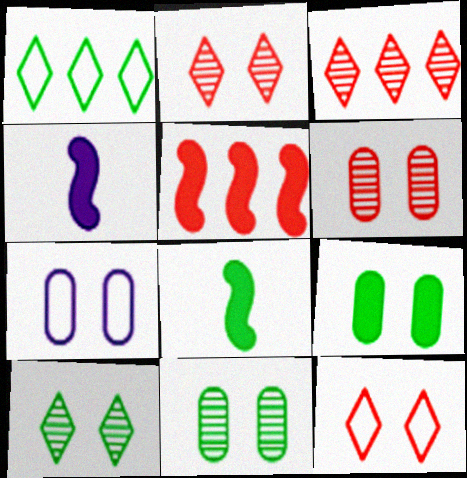[[1, 4, 6], 
[1, 8, 11], 
[3, 7, 8], 
[6, 7, 9]]